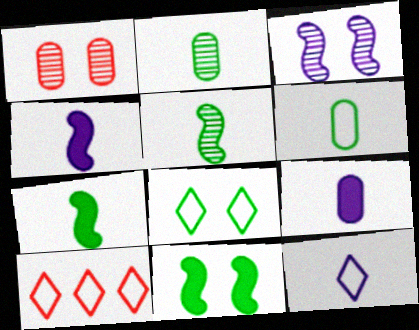[[8, 10, 12]]